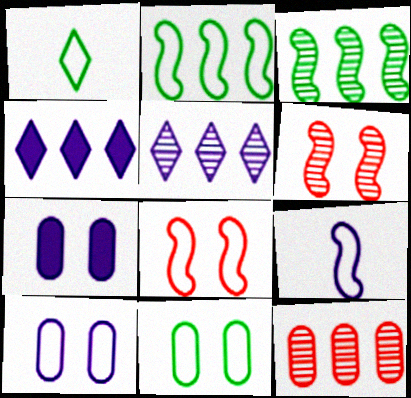[[1, 2, 11], 
[2, 4, 12], 
[2, 8, 9], 
[3, 5, 12], 
[5, 7, 9]]